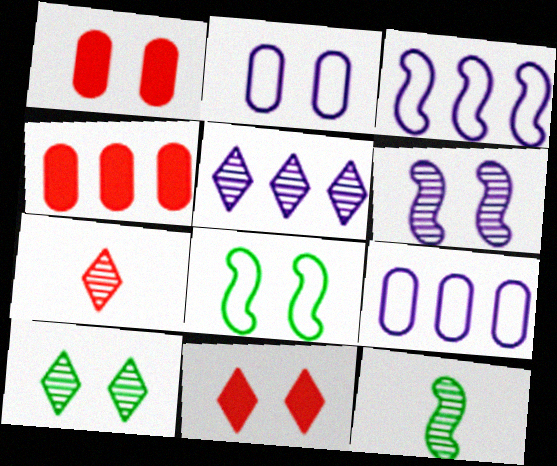[[5, 7, 10], 
[9, 11, 12]]